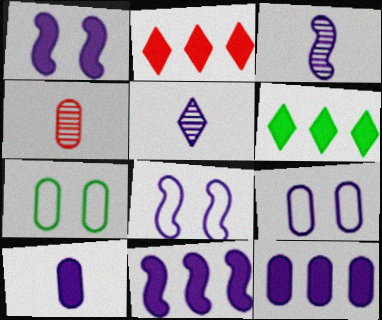[[2, 3, 7], 
[3, 8, 11], 
[4, 6, 8], 
[4, 7, 12], 
[5, 8, 12], 
[5, 9, 11]]